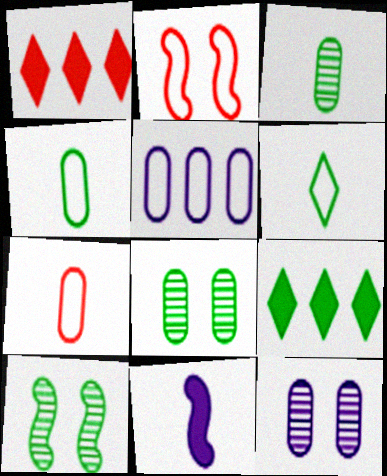[[2, 5, 6], 
[4, 9, 10]]